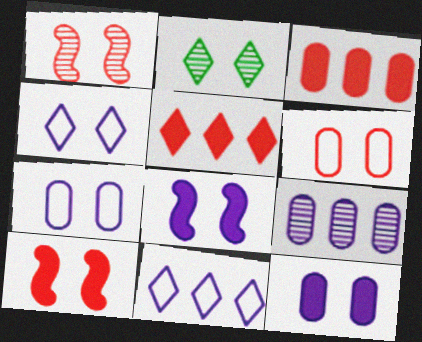[[2, 6, 8], 
[2, 7, 10]]